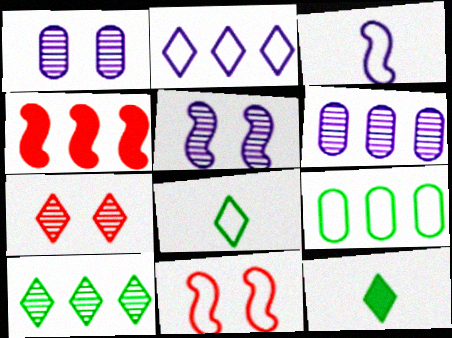[[1, 4, 8], 
[2, 7, 12], 
[6, 11, 12]]